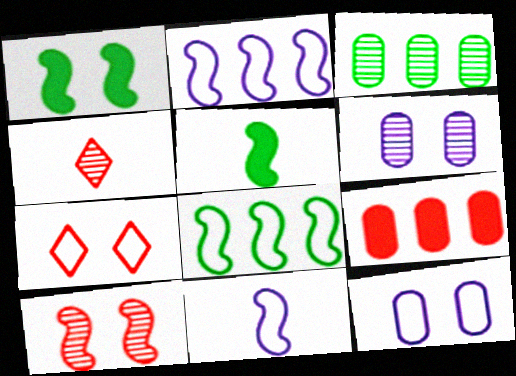[[1, 6, 7], 
[2, 5, 10]]